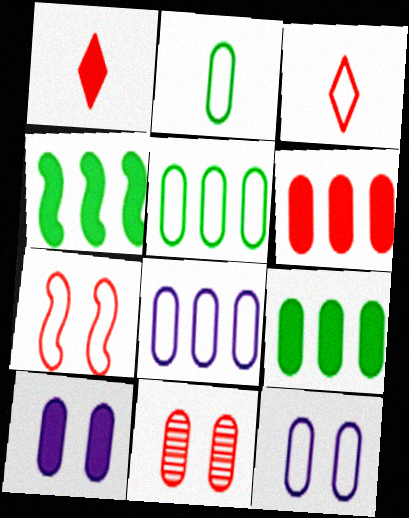[[1, 4, 10]]